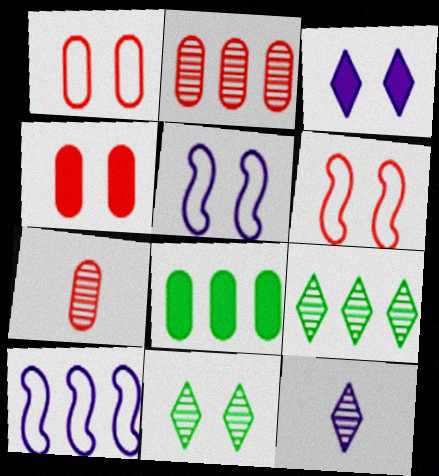[[4, 5, 11], 
[6, 8, 12]]